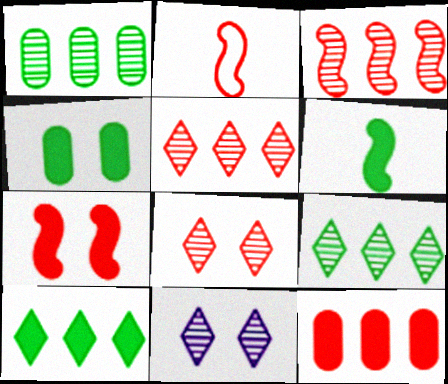[[2, 3, 7], 
[2, 8, 12], 
[4, 6, 10]]